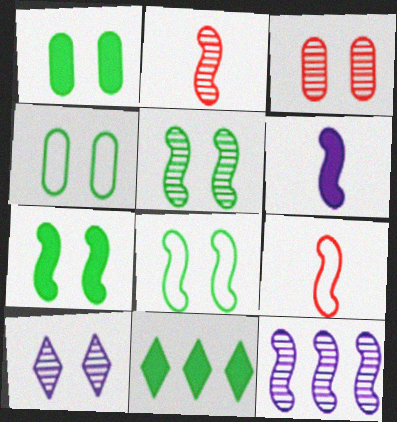[[2, 5, 12], 
[3, 5, 10], 
[5, 7, 8], 
[7, 9, 12]]